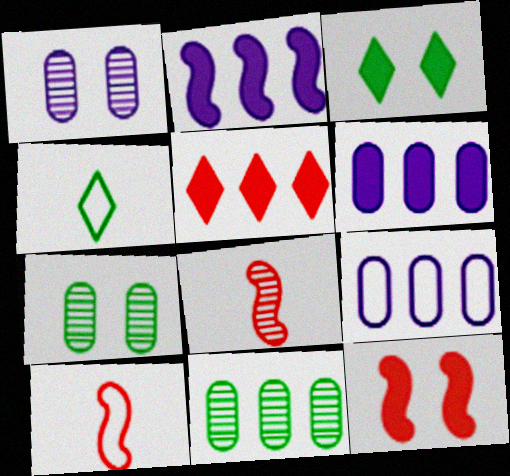[[3, 8, 9]]